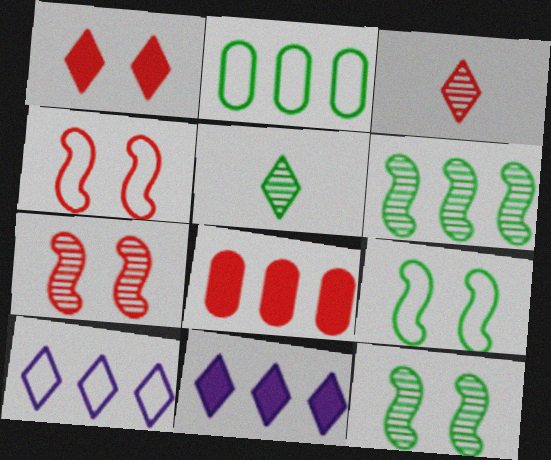[[1, 5, 10], 
[3, 4, 8], 
[6, 8, 10]]